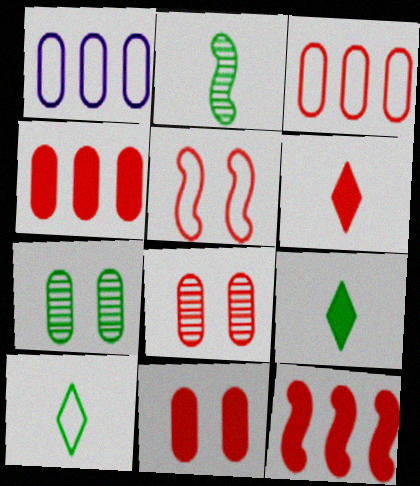[[1, 5, 10], 
[6, 11, 12]]